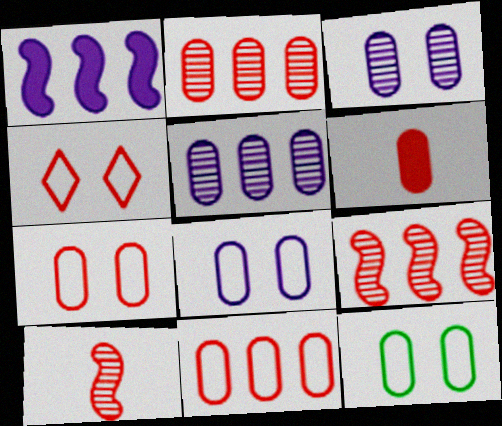[[2, 6, 7], 
[4, 6, 9], 
[5, 6, 12], 
[7, 8, 12]]